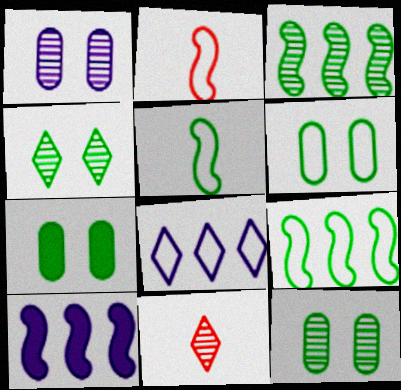[[1, 3, 11], 
[2, 6, 8], 
[6, 7, 12], 
[6, 10, 11]]